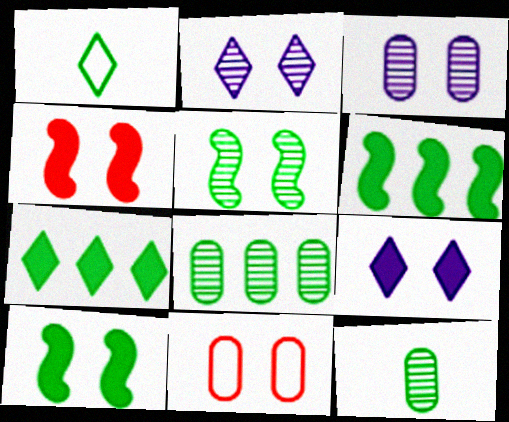[[1, 8, 10], 
[2, 10, 11], 
[5, 9, 11]]